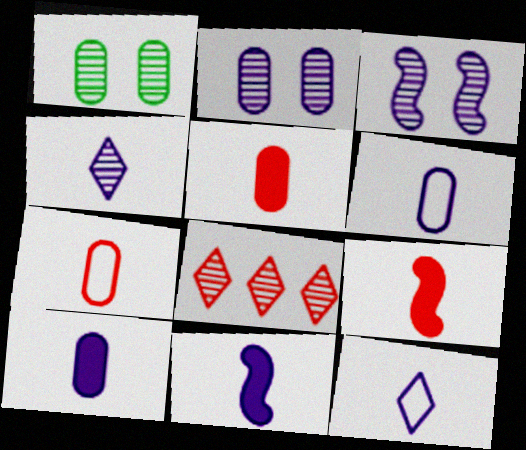[[4, 6, 11]]